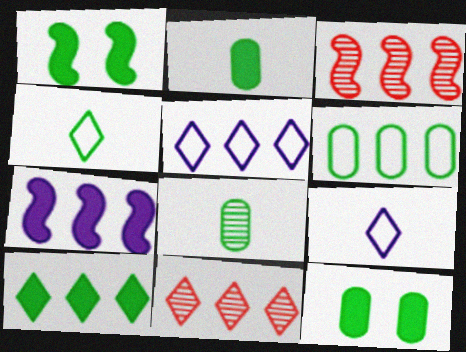[[1, 2, 10], 
[3, 9, 12], 
[5, 10, 11], 
[6, 7, 11], 
[6, 8, 12]]